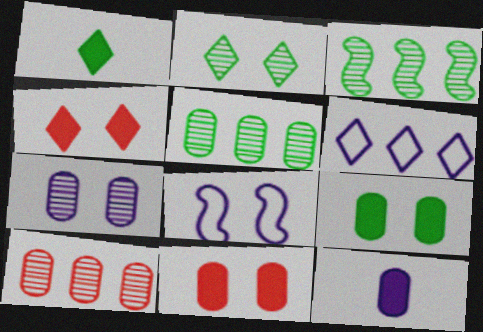[[1, 8, 10], 
[2, 8, 11]]